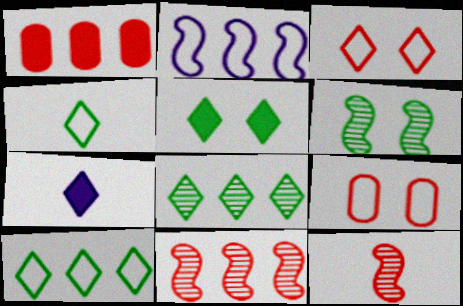[[1, 2, 8], 
[1, 3, 12], 
[2, 4, 9], 
[3, 7, 8], 
[4, 5, 8]]